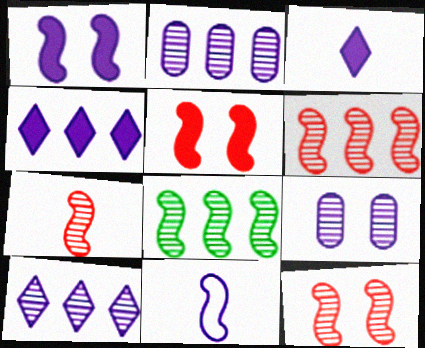[[4, 9, 11], 
[5, 8, 11], 
[6, 7, 12]]